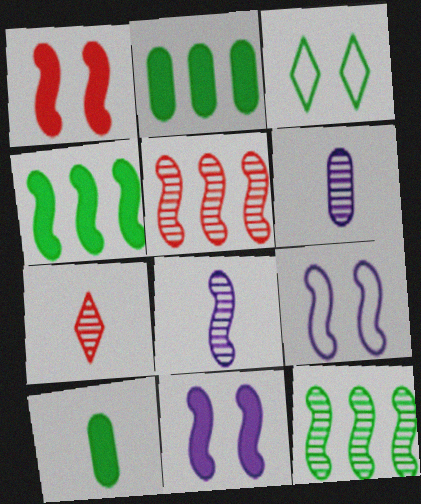[[2, 7, 9], 
[3, 10, 12]]